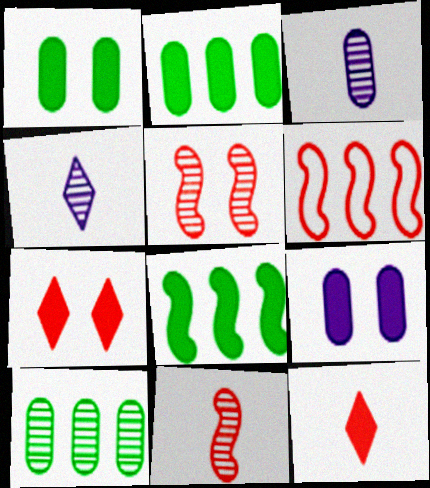[[1, 4, 6], 
[4, 5, 10], 
[8, 9, 12]]